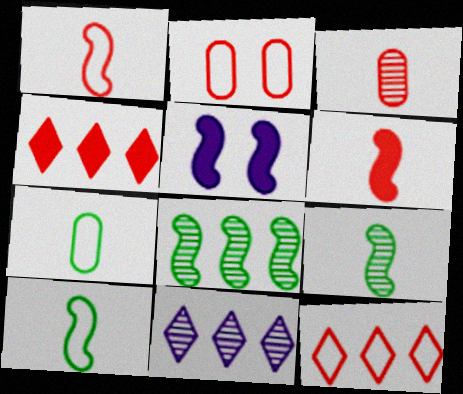[[1, 2, 12], 
[1, 5, 8]]